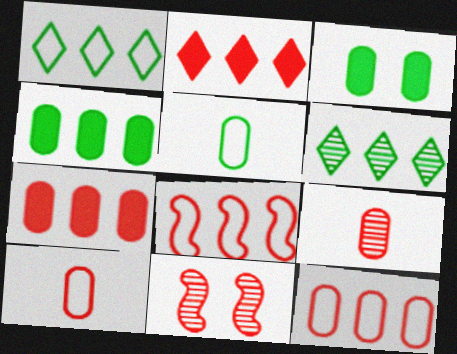[[2, 10, 11]]